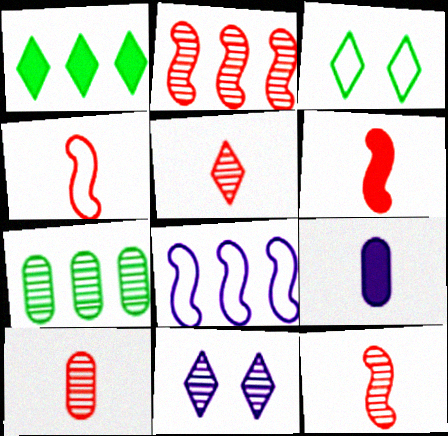[[2, 3, 9], 
[4, 6, 12], 
[5, 10, 12], 
[7, 11, 12], 
[8, 9, 11]]